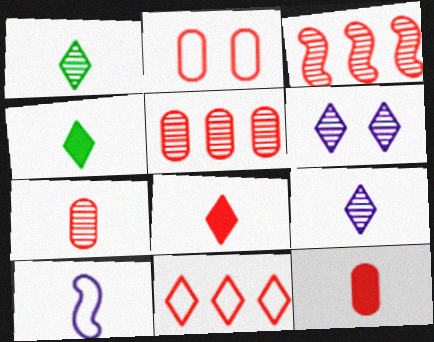[[1, 10, 12], 
[2, 3, 8], 
[2, 5, 12], 
[4, 6, 11], 
[4, 7, 10]]